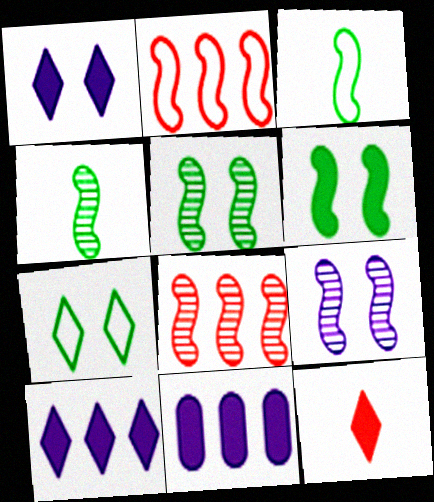[[4, 8, 9], 
[6, 11, 12]]